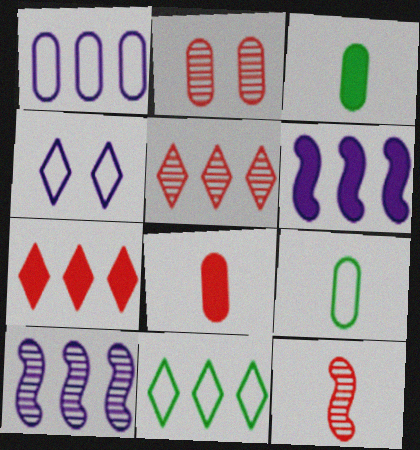[[1, 2, 3], 
[2, 5, 12]]